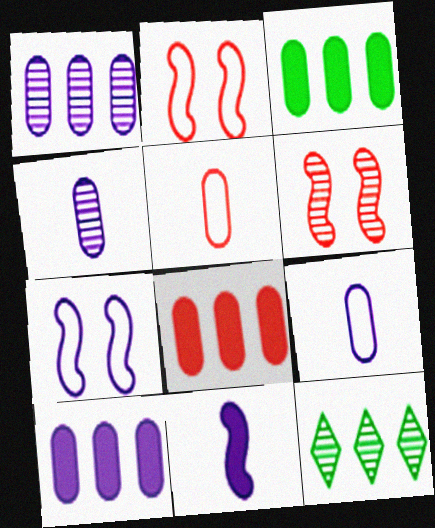[[3, 8, 10], 
[4, 6, 12]]